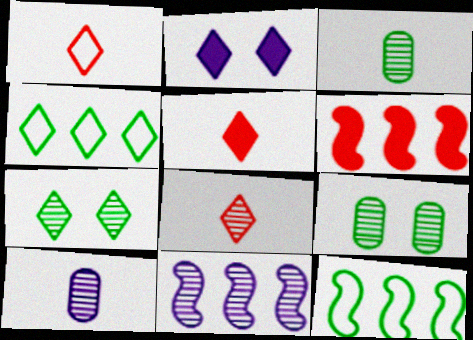[[1, 5, 8], 
[2, 4, 8], 
[6, 11, 12], 
[8, 9, 11]]